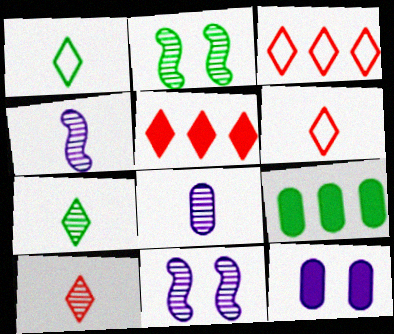[[1, 2, 9], 
[6, 9, 11]]